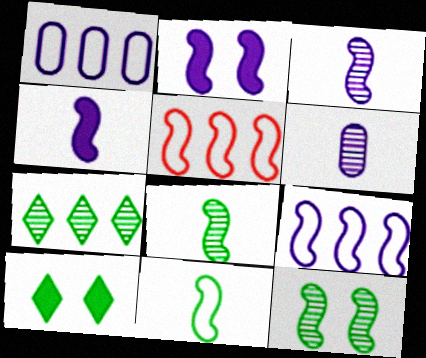[[2, 3, 9], 
[2, 5, 8], 
[4, 5, 12], 
[5, 6, 10]]